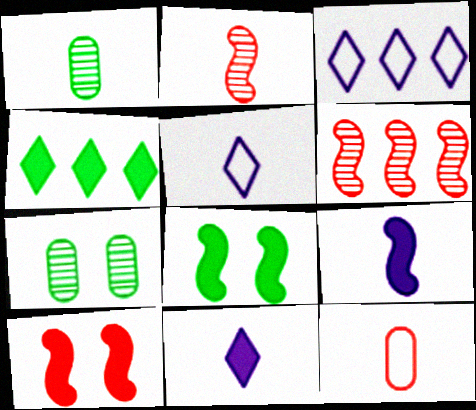[[1, 3, 10]]